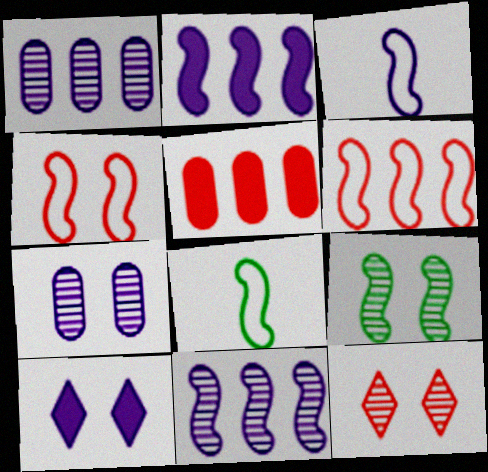[[1, 3, 10], 
[7, 9, 12]]